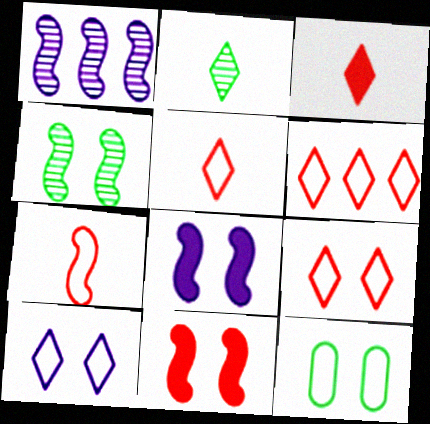[[1, 3, 12], 
[5, 6, 9]]